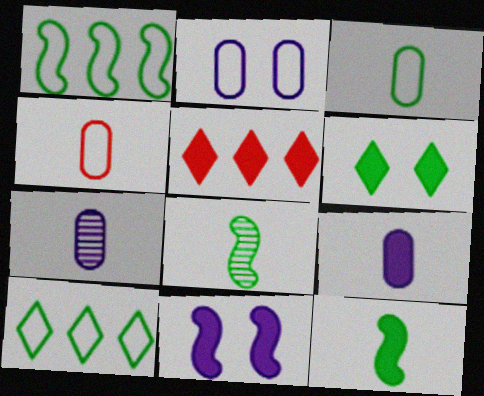[[2, 5, 8]]